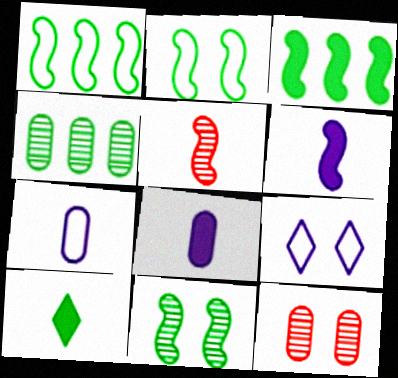[[2, 4, 10], 
[5, 7, 10]]